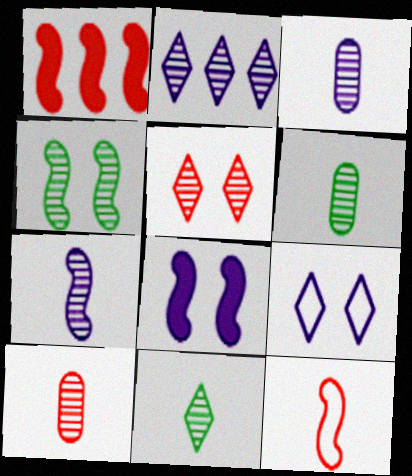[[1, 6, 9], 
[2, 4, 10], 
[2, 5, 11], 
[3, 6, 10], 
[7, 10, 11]]